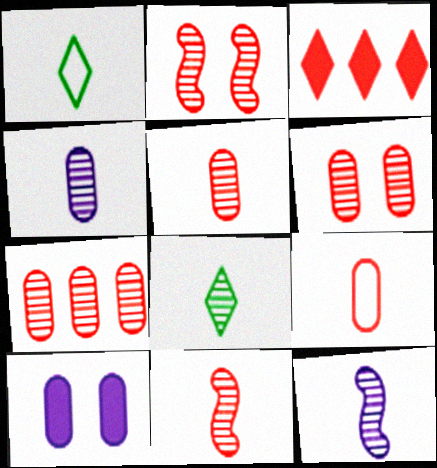[[2, 3, 9], 
[4, 8, 11], 
[5, 6, 7], 
[5, 8, 12]]